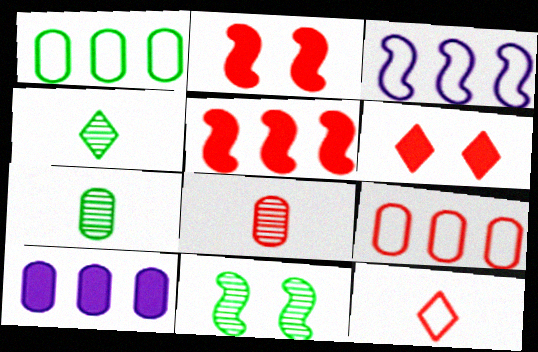[[3, 6, 7], 
[10, 11, 12]]